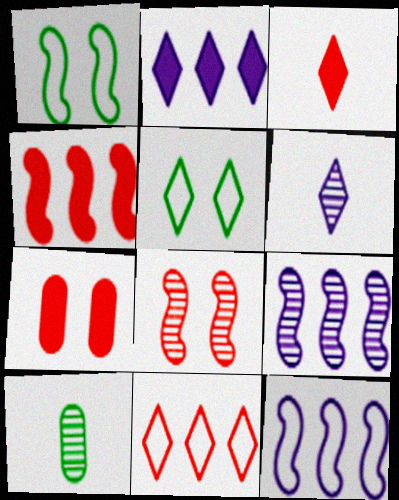[[3, 4, 7]]